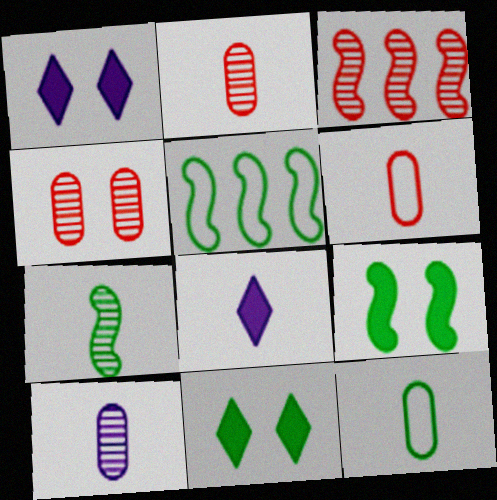[[1, 2, 5], 
[1, 3, 12], 
[4, 5, 8], 
[5, 7, 9], 
[6, 7, 8]]